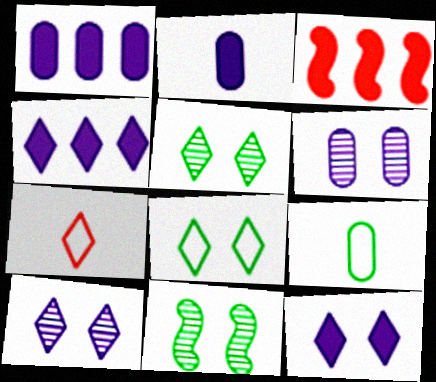[[1, 7, 11], 
[3, 9, 10], 
[4, 5, 7]]